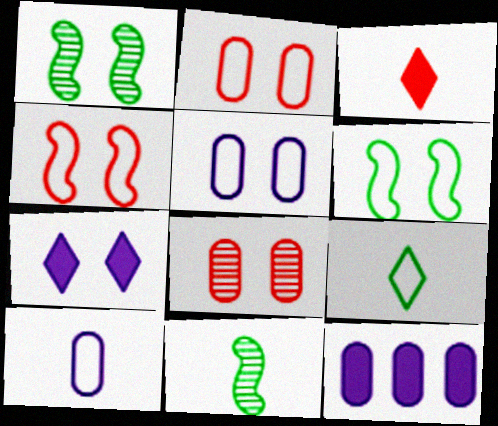[[1, 2, 7], 
[3, 10, 11], 
[6, 7, 8]]